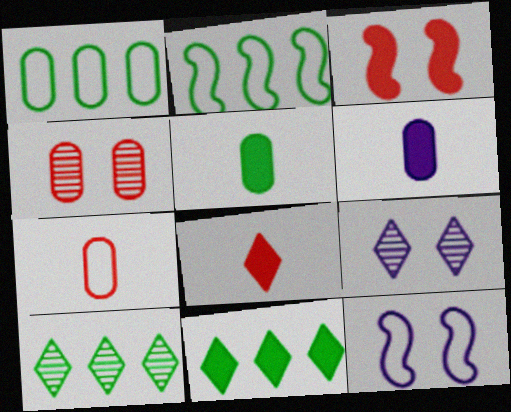[[1, 4, 6], 
[3, 6, 11]]